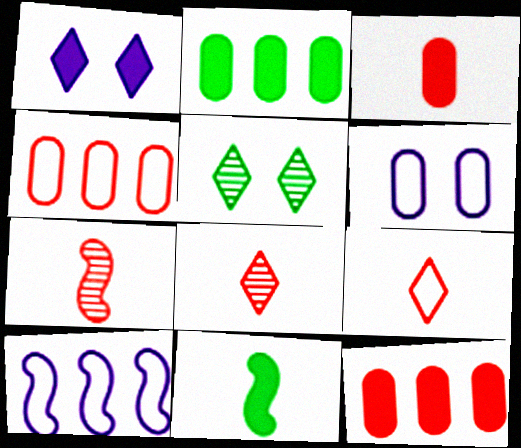[[1, 11, 12], 
[3, 5, 10], 
[3, 7, 9]]